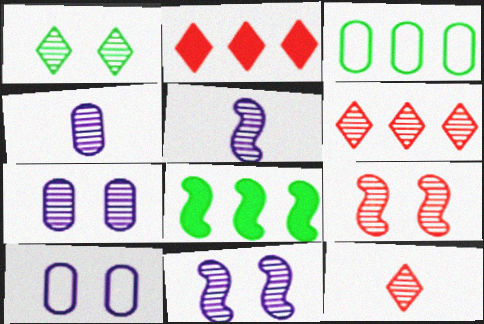[[1, 7, 9], 
[8, 10, 12]]